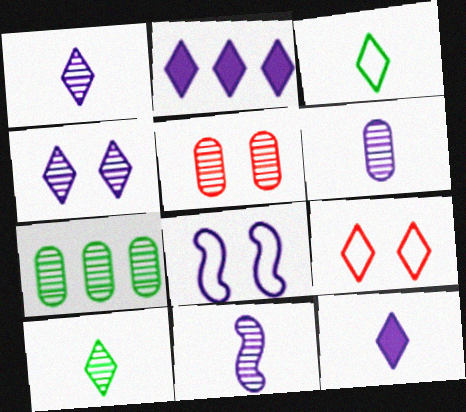[[1, 6, 11], 
[2, 6, 8], 
[2, 9, 10], 
[5, 6, 7]]